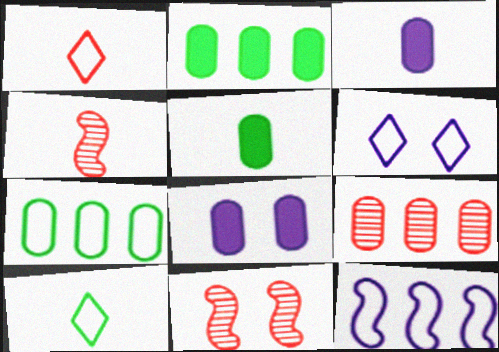[[2, 4, 6], 
[3, 4, 10]]